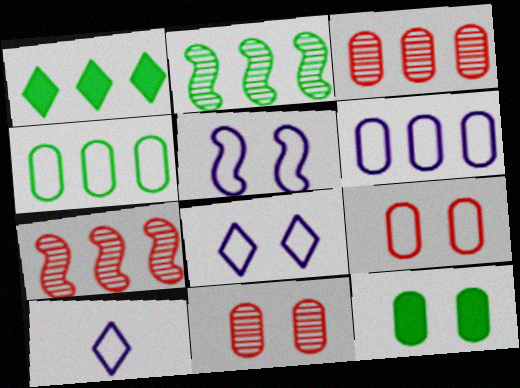[[1, 2, 4], 
[1, 6, 7], 
[5, 6, 10], 
[7, 10, 12]]